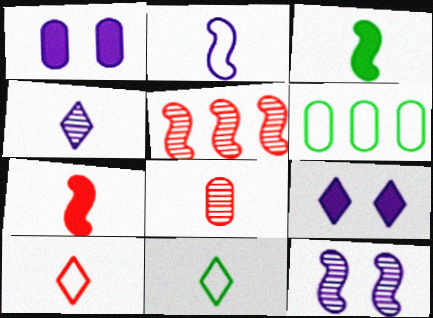[[1, 5, 11], 
[1, 6, 8], 
[7, 8, 10]]